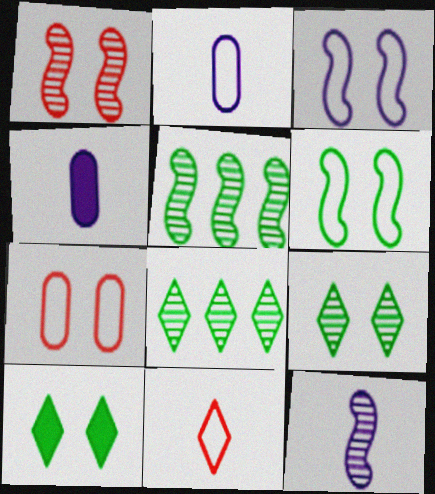[[1, 5, 12]]